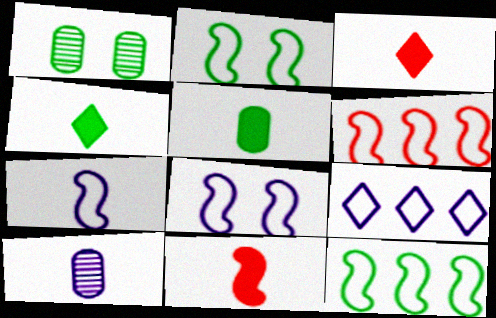[[1, 4, 12], 
[1, 9, 11], 
[2, 6, 7]]